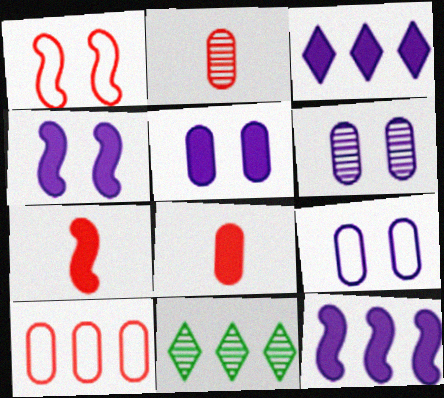[[5, 6, 9], 
[7, 9, 11], 
[10, 11, 12]]